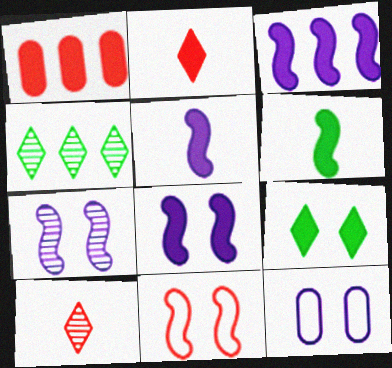[[1, 5, 9], 
[1, 10, 11], 
[3, 5, 8]]